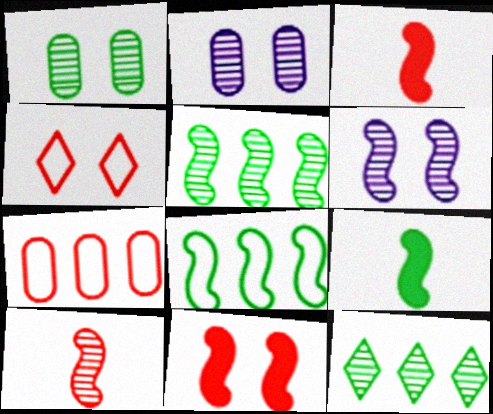[[2, 10, 12], 
[3, 6, 8], 
[5, 6, 10]]